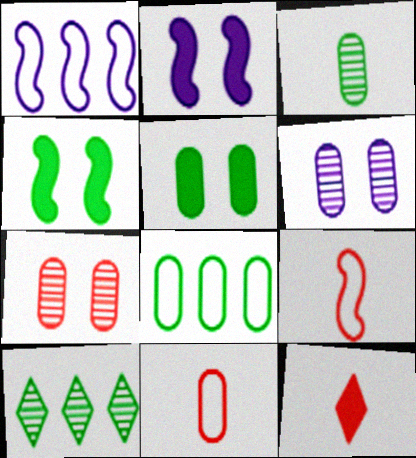[[2, 10, 11], 
[3, 5, 8]]